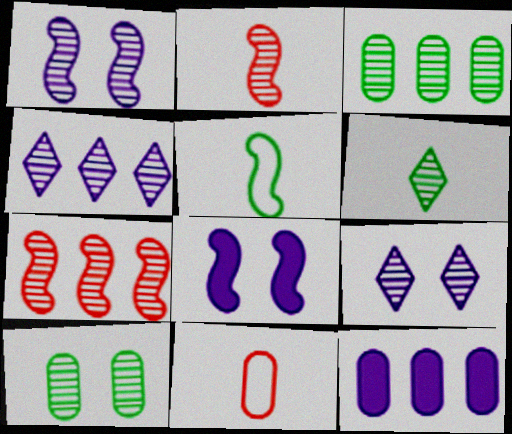[[2, 3, 9], 
[2, 4, 10], 
[3, 4, 7], 
[5, 7, 8], 
[10, 11, 12]]